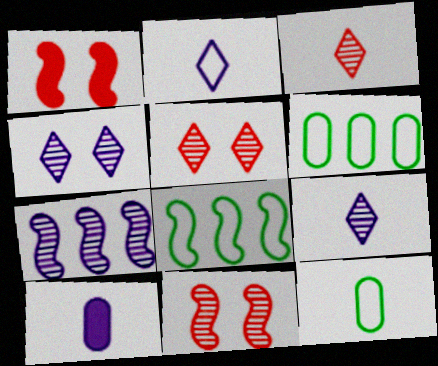[[1, 6, 9], 
[5, 8, 10]]